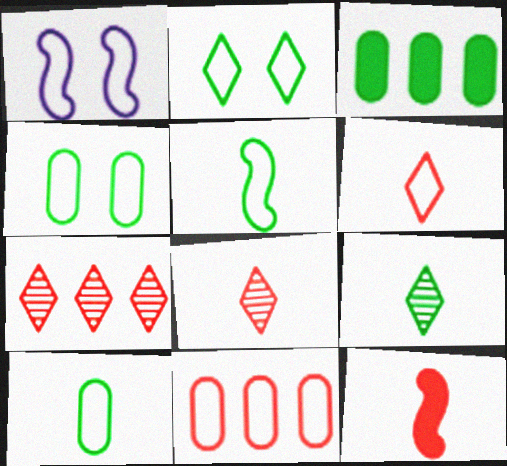[[1, 3, 8]]